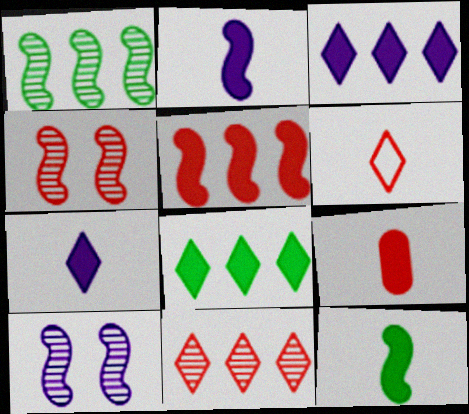[[7, 9, 12]]